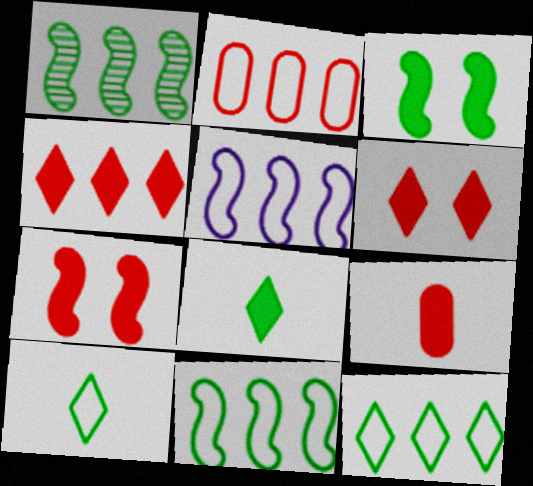[[2, 5, 12], 
[4, 7, 9]]